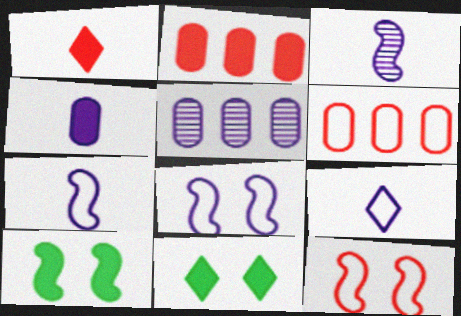[[3, 4, 9], 
[3, 6, 11]]